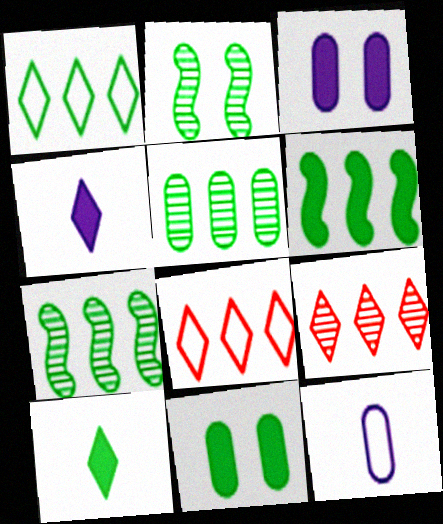[[1, 5, 6], 
[6, 10, 11]]